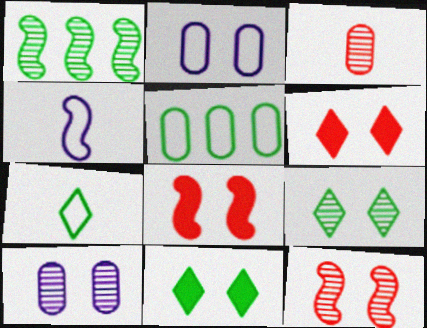[[1, 4, 8], 
[2, 8, 9], 
[2, 11, 12], 
[9, 10, 12]]